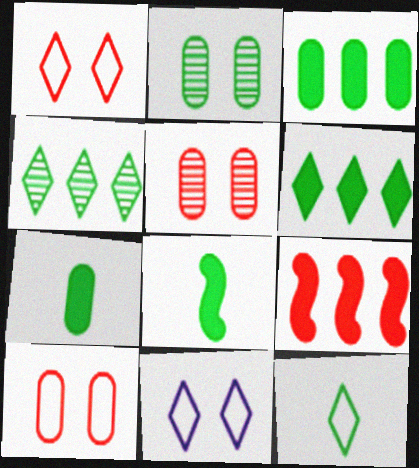[]